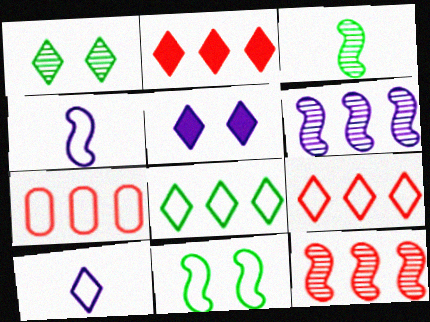[[1, 2, 10], 
[2, 7, 12], 
[3, 5, 7], 
[7, 10, 11]]